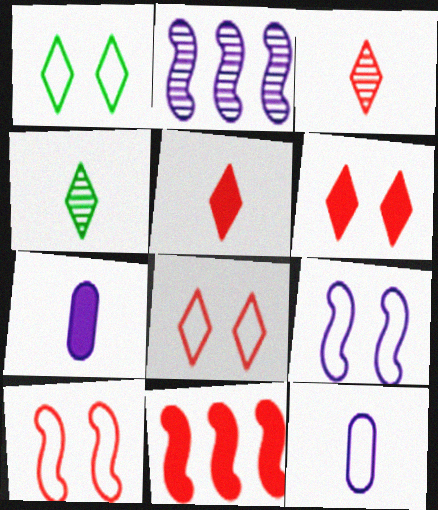[]